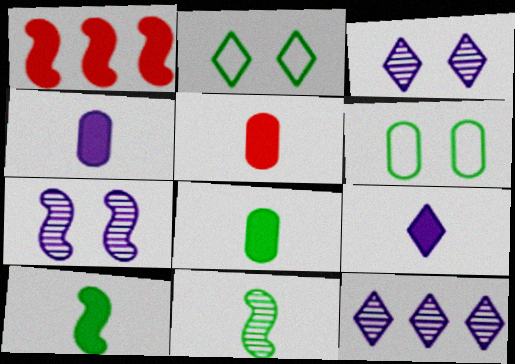[[4, 5, 8], 
[5, 9, 10]]